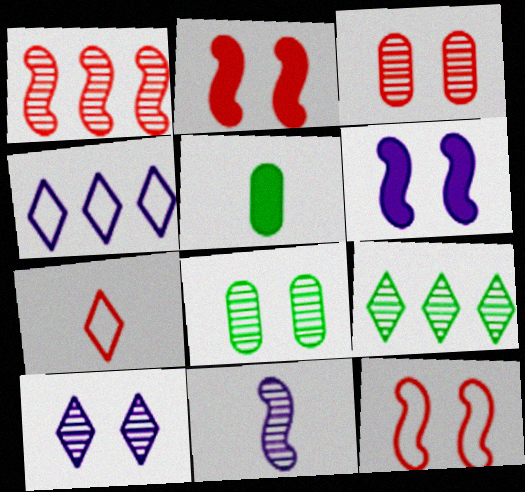[[3, 9, 11], 
[5, 7, 11]]